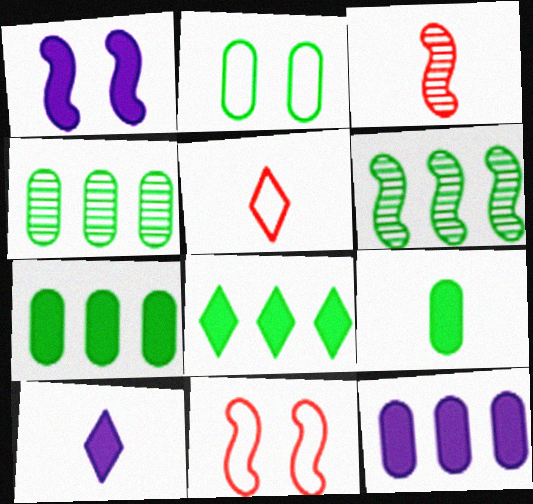[[1, 4, 5], 
[1, 10, 12], 
[2, 4, 9], 
[4, 10, 11]]